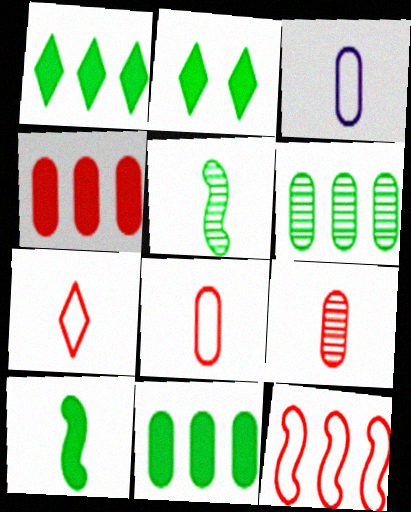[[2, 10, 11]]